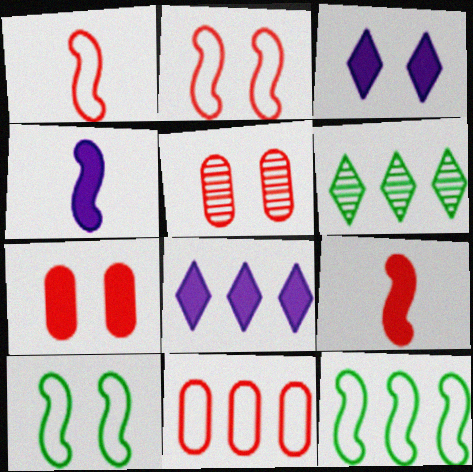[[3, 5, 10]]